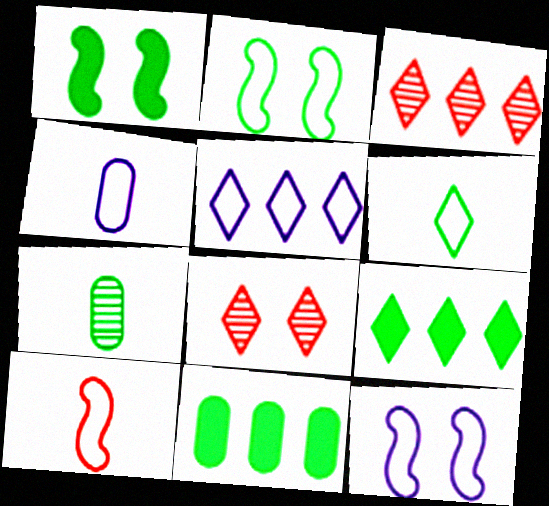[[1, 3, 4], 
[2, 7, 9], 
[3, 5, 9], 
[4, 5, 12], 
[4, 6, 10]]